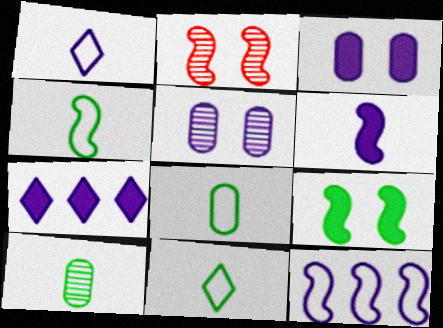[[2, 7, 8], 
[3, 6, 7], 
[4, 8, 11]]